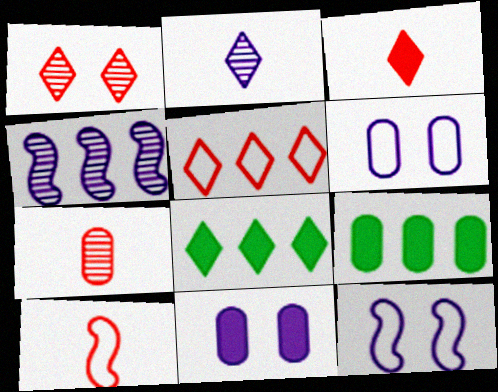[[1, 3, 5], 
[3, 7, 10], 
[4, 5, 9], 
[6, 7, 9], 
[7, 8, 12]]